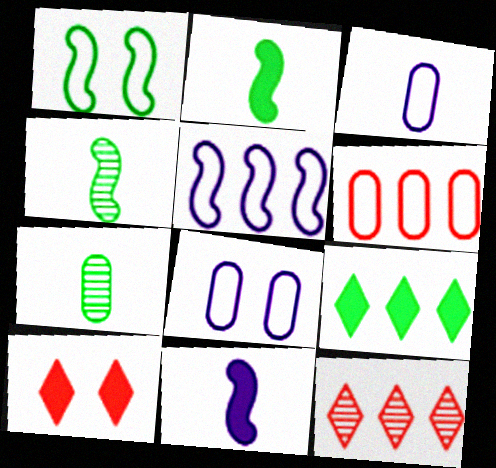[[1, 7, 9], 
[2, 8, 12], 
[5, 7, 10]]